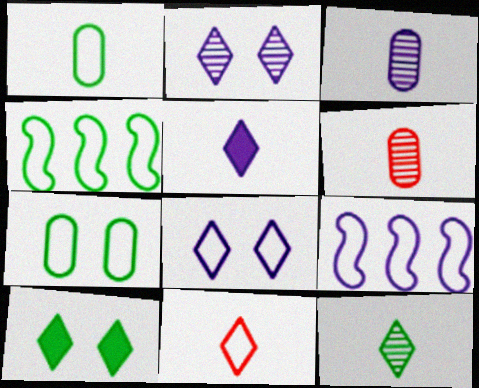[[5, 11, 12], 
[6, 9, 10], 
[7, 9, 11]]